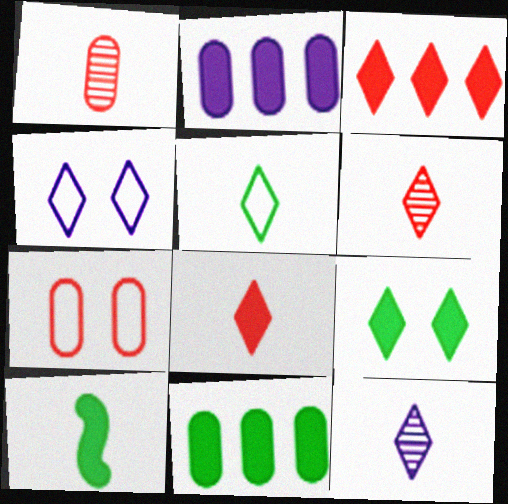[[5, 8, 12], 
[9, 10, 11]]